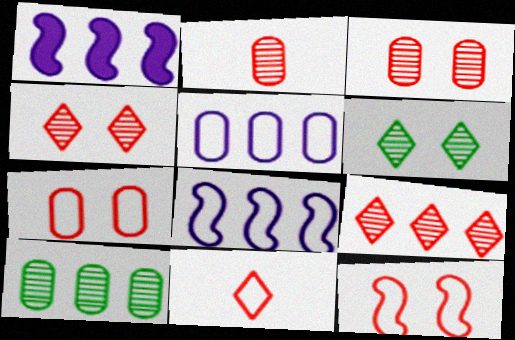[]